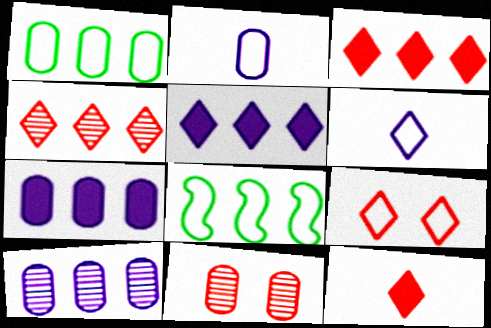[[2, 8, 9], 
[3, 8, 10], 
[4, 7, 8], 
[4, 9, 12]]